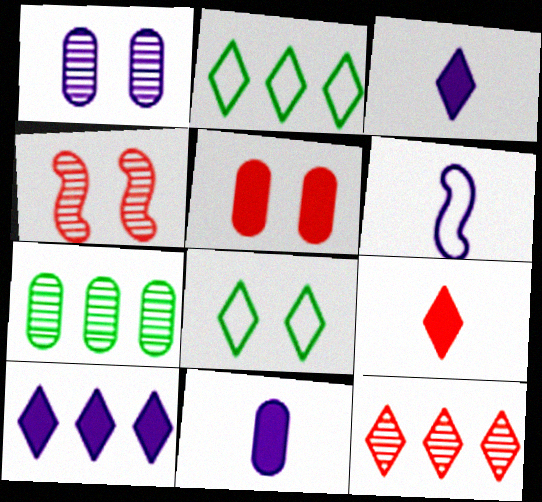[[1, 6, 10], 
[2, 4, 11], 
[2, 10, 12], 
[3, 8, 12]]